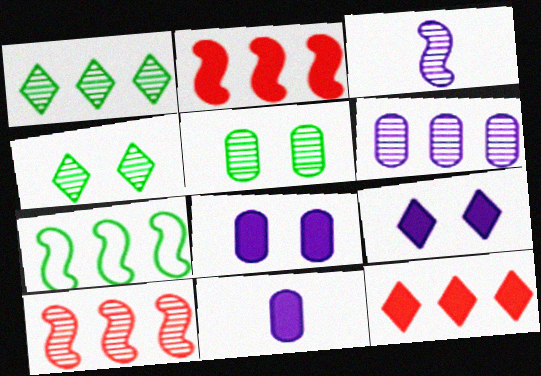[[1, 6, 10], 
[6, 7, 12]]